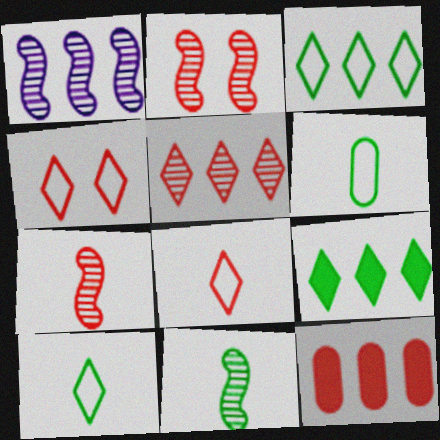[[1, 2, 11], 
[1, 3, 12], 
[2, 8, 12], 
[4, 7, 12]]